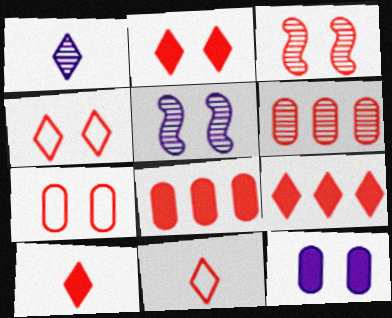[[2, 3, 7], 
[2, 9, 10], 
[3, 8, 11]]